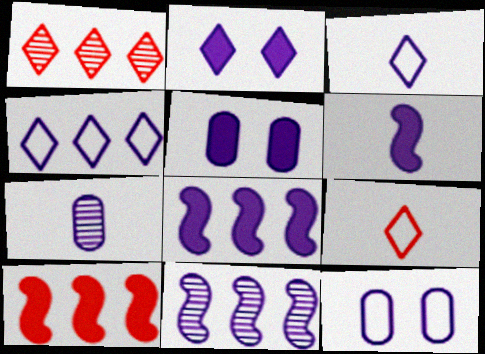[[3, 5, 11], 
[3, 6, 7]]